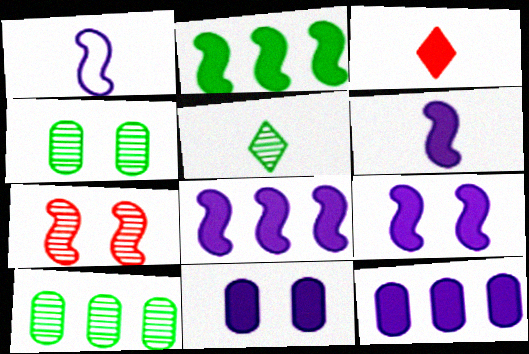[[1, 2, 7], 
[2, 3, 11], 
[6, 8, 9]]